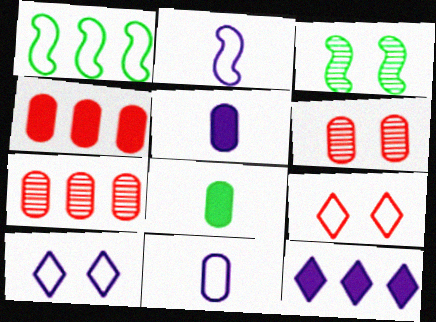[[1, 7, 12], 
[1, 9, 11]]